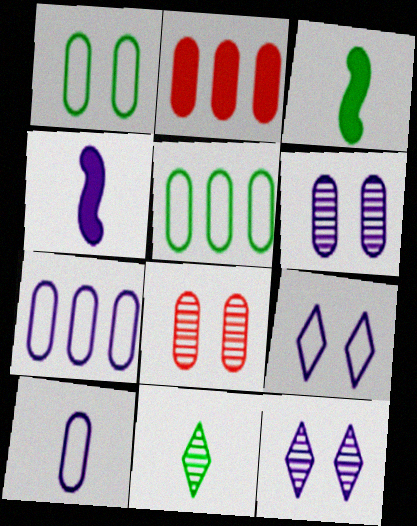[[4, 7, 12]]